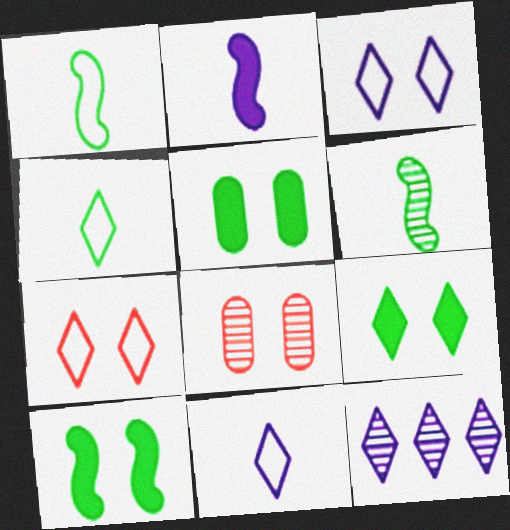[[3, 8, 10], 
[5, 9, 10], 
[6, 8, 12]]